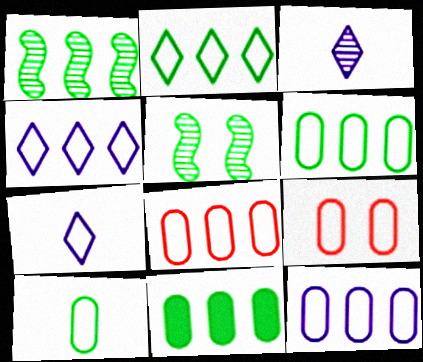[[1, 2, 11], 
[6, 8, 12], 
[9, 10, 12]]